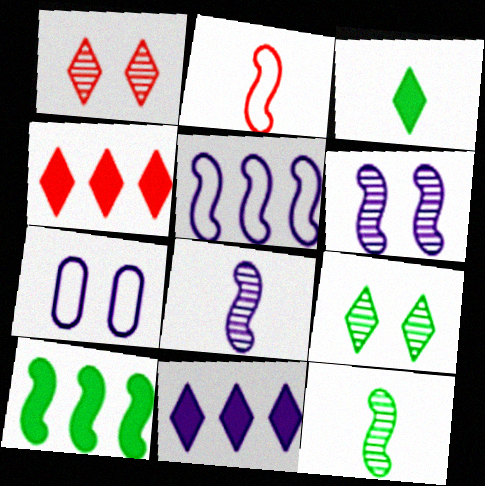[[2, 6, 10], 
[4, 7, 12], 
[7, 8, 11]]